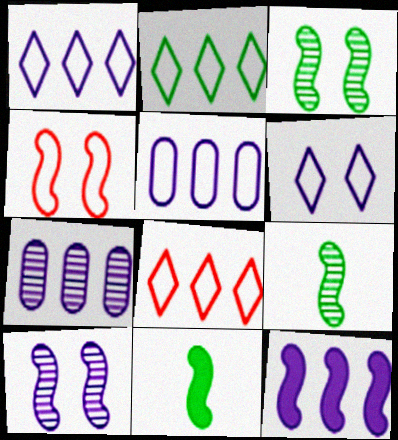[[1, 2, 8], 
[1, 7, 12], 
[4, 9, 12]]